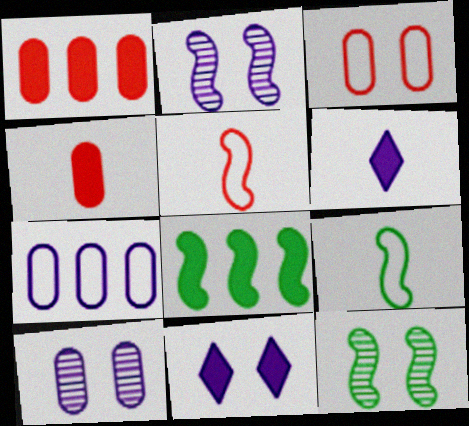[[2, 5, 8], 
[2, 6, 7], 
[3, 11, 12], 
[4, 8, 11], 
[8, 9, 12]]